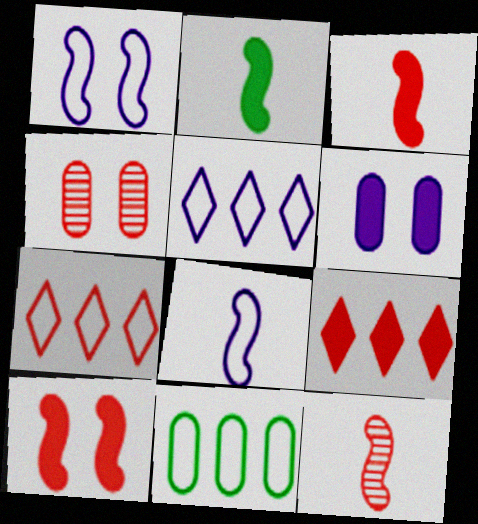[[2, 4, 5], 
[2, 6, 9], 
[2, 8, 12], 
[3, 4, 7]]